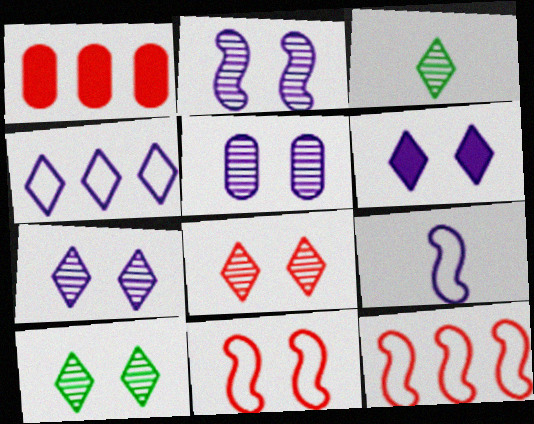[[1, 9, 10], 
[2, 5, 7], 
[7, 8, 10]]